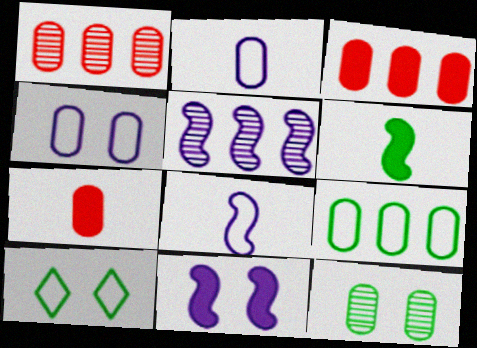[[2, 3, 12], 
[5, 7, 10], 
[5, 8, 11]]